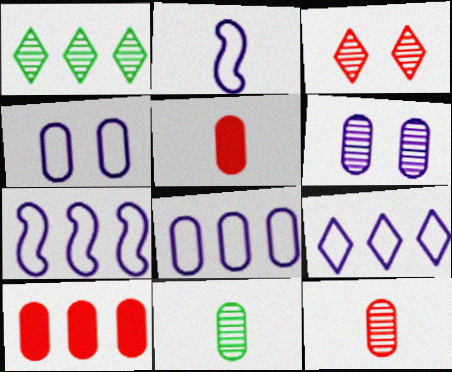[[1, 7, 10], 
[2, 4, 9], 
[4, 10, 11], 
[7, 8, 9]]